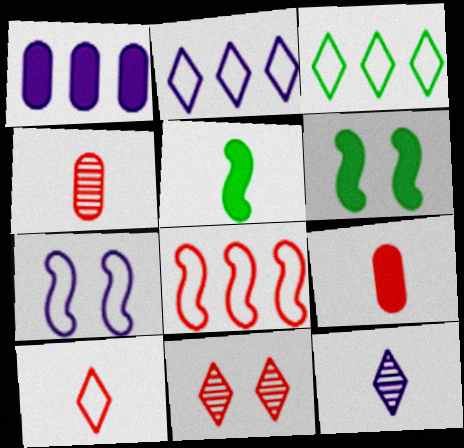[[1, 7, 12], 
[2, 4, 6], 
[8, 9, 11]]